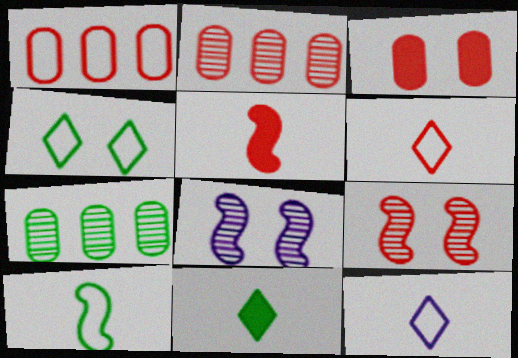[[1, 8, 11], 
[3, 4, 8]]